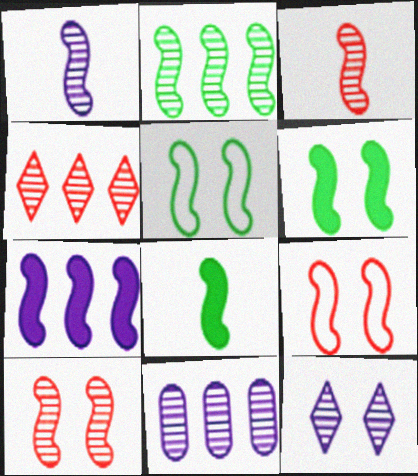[[1, 2, 10], 
[1, 11, 12], 
[2, 4, 11], 
[2, 5, 8], 
[3, 5, 7]]